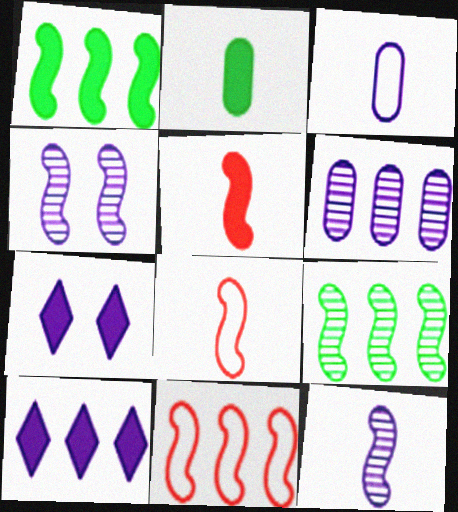[[1, 4, 8], 
[3, 4, 10]]